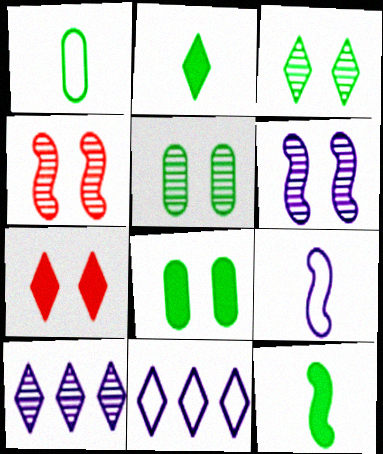[]